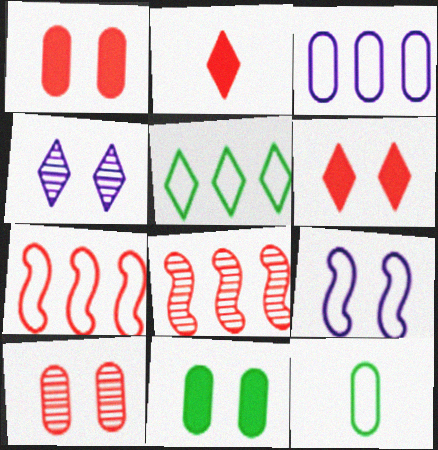[[2, 4, 5], 
[2, 7, 10], 
[3, 5, 7]]